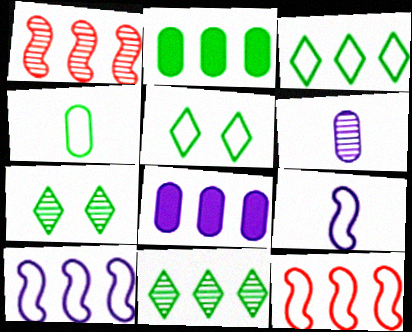[[1, 3, 8], 
[1, 6, 7], 
[8, 11, 12]]